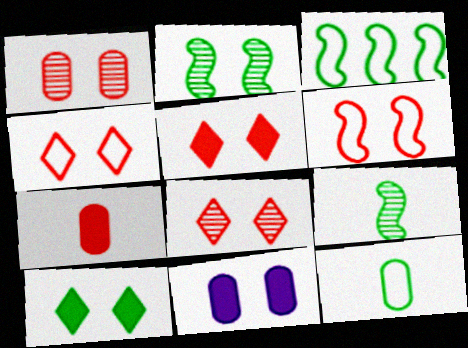[[1, 5, 6], 
[2, 4, 11], 
[4, 5, 8]]